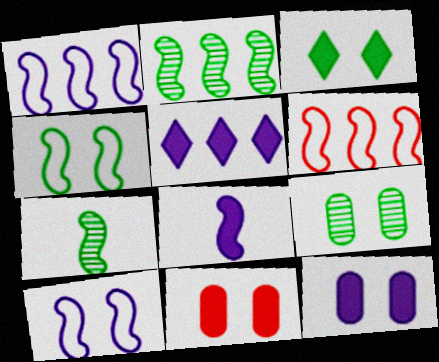[[3, 4, 9], 
[5, 8, 12]]